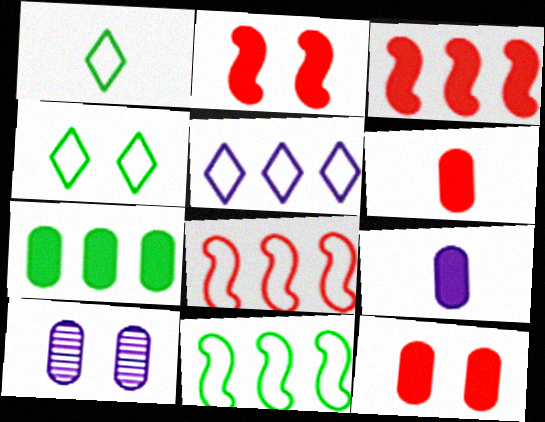[[1, 3, 10], 
[2, 4, 10], 
[7, 9, 12]]